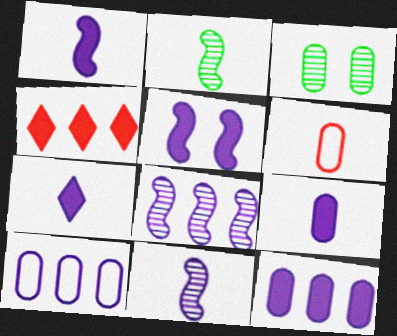[[1, 7, 9], 
[2, 6, 7], 
[3, 6, 12], 
[5, 7, 12]]